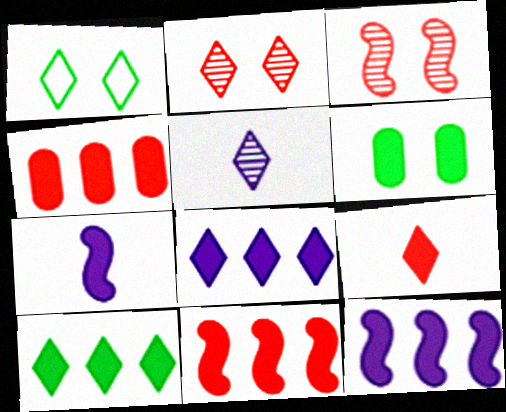[[4, 10, 12], 
[6, 9, 12]]